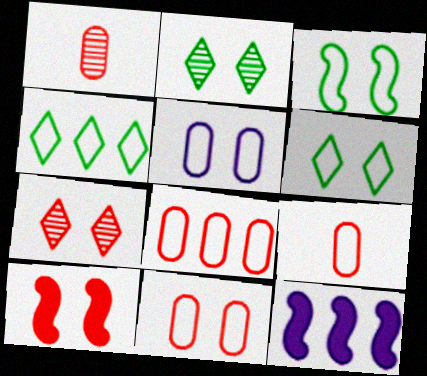[[1, 6, 12], 
[2, 5, 10], 
[2, 9, 12], 
[7, 10, 11], 
[8, 9, 11]]